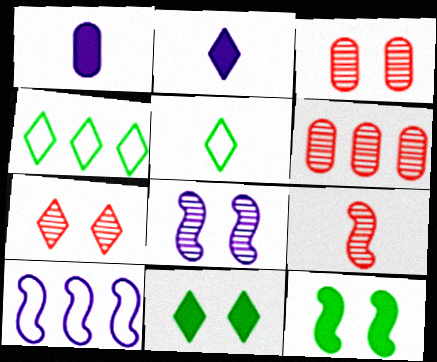[[1, 5, 9], 
[2, 4, 7], 
[6, 7, 9], 
[9, 10, 12]]